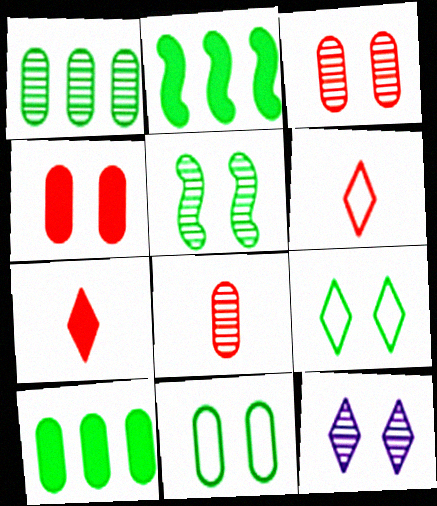[[3, 5, 12]]